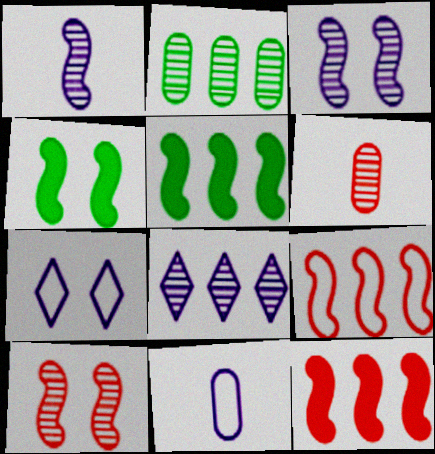[[1, 4, 9], 
[5, 6, 7]]